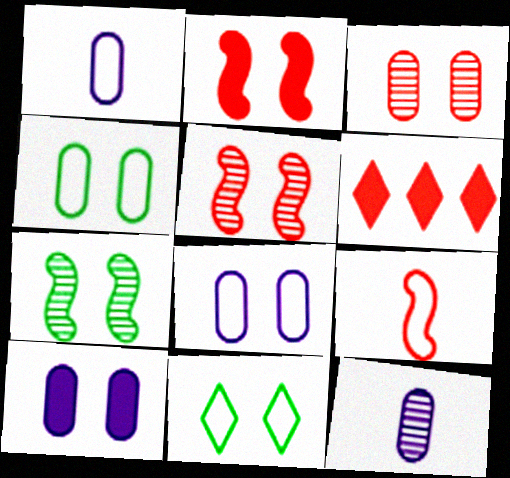[[1, 6, 7], 
[3, 4, 10], 
[3, 6, 9], 
[5, 10, 11]]